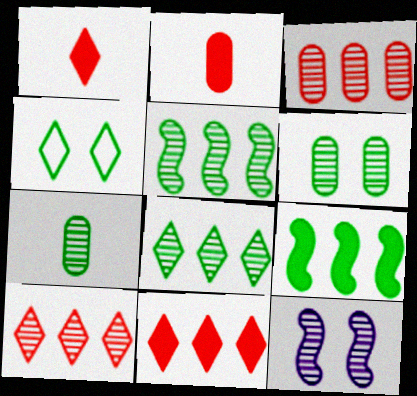[[4, 7, 9], 
[7, 10, 12]]